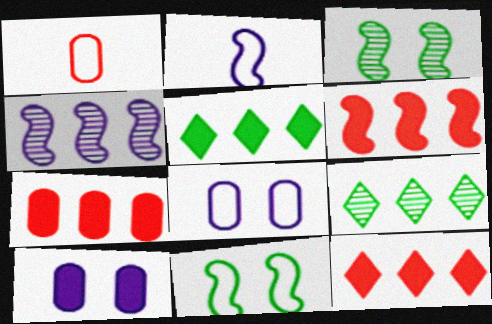[[2, 3, 6], 
[6, 7, 12]]